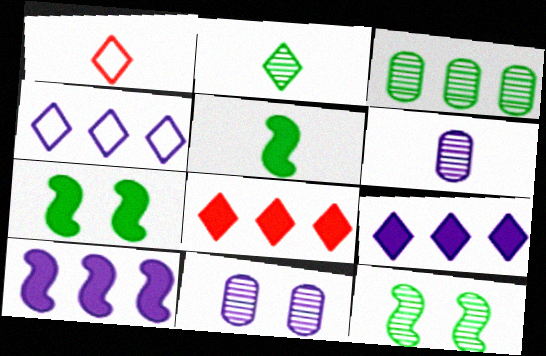[[1, 5, 6], 
[2, 3, 12]]